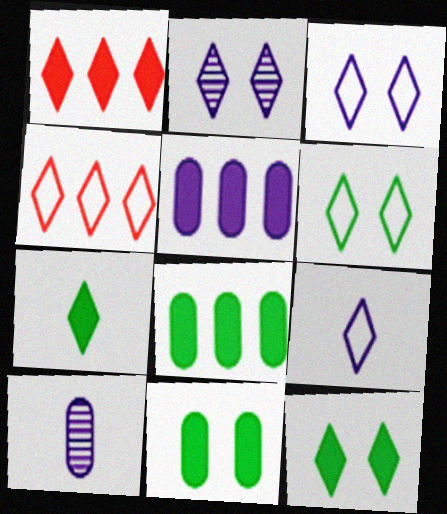[[2, 4, 7], 
[4, 6, 9]]